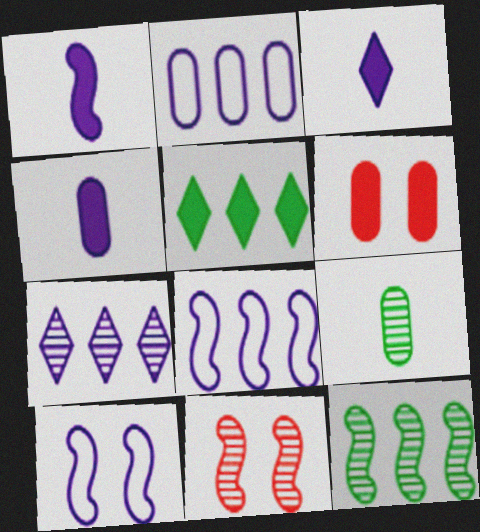[[1, 3, 4], 
[1, 5, 6], 
[2, 6, 9], 
[4, 7, 10], 
[7, 9, 11]]